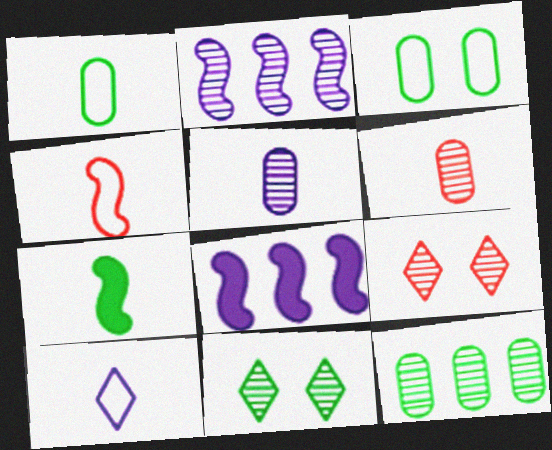[[1, 4, 10], 
[1, 8, 9], 
[2, 6, 11], 
[6, 7, 10]]